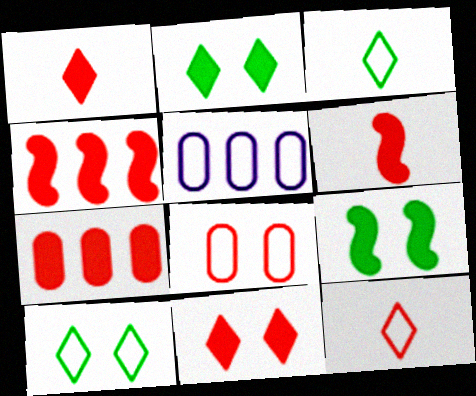[[6, 7, 11]]